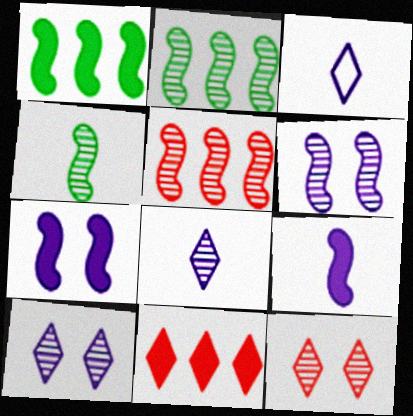[[4, 5, 6]]